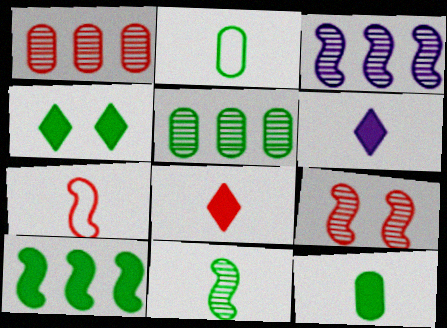[[3, 9, 11], 
[4, 10, 12]]